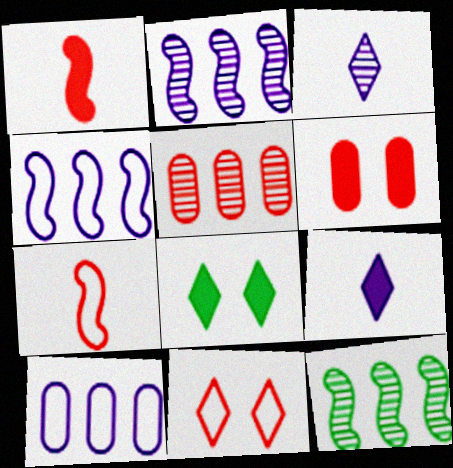[[1, 5, 11]]